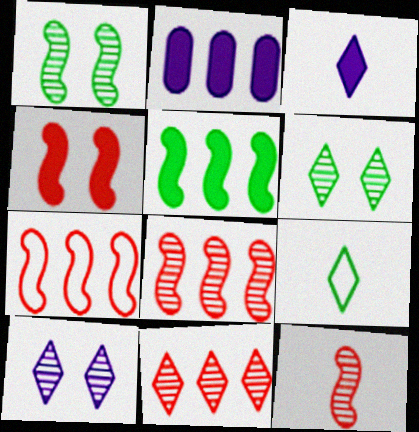[[4, 7, 12]]